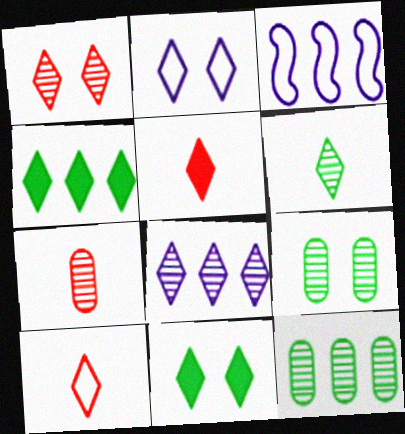[[1, 2, 11], 
[1, 6, 8], 
[3, 5, 9], 
[3, 7, 11], 
[8, 10, 11]]